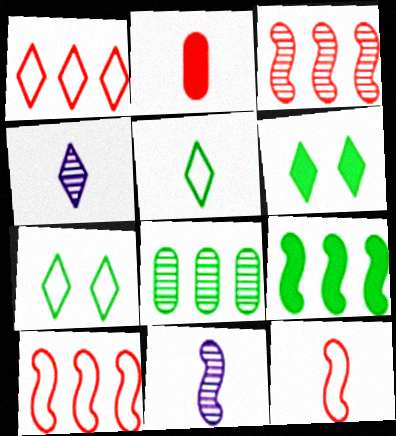[[1, 4, 6], 
[2, 5, 11]]